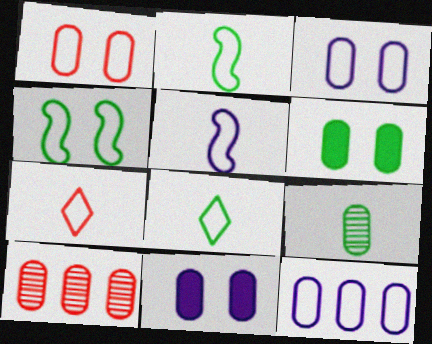[[4, 7, 12]]